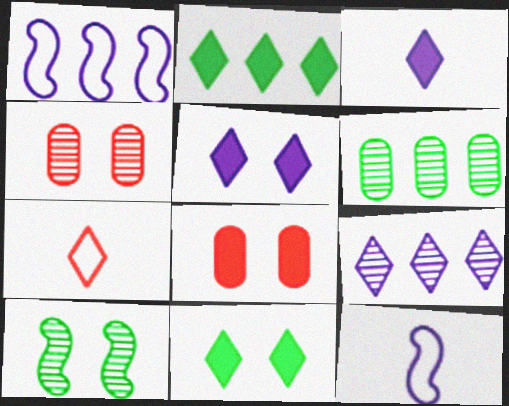[[2, 4, 12], 
[7, 9, 11]]